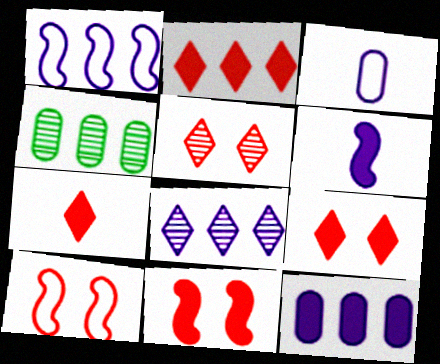[[1, 2, 4], 
[1, 8, 12], 
[2, 7, 9]]